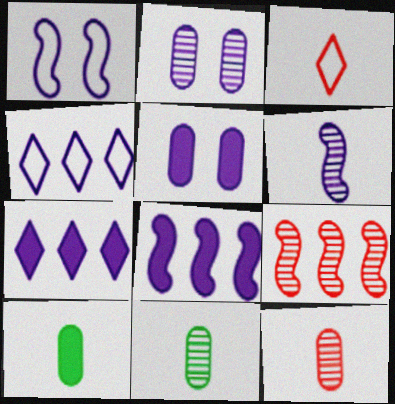[[1, 6, 8], 
[3, 6, 10], 
[4, 5, 6]]